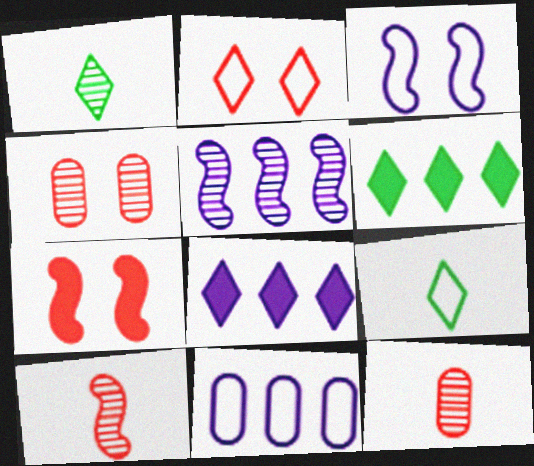[[1, 2, 8], 
[1, 4, 5], 
[1, 7, 11], 
[2, 4, 7], 
[3, 6, 12], 
[5, 8, 11]]